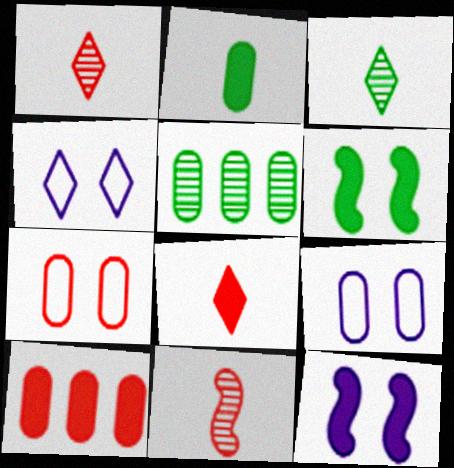[]